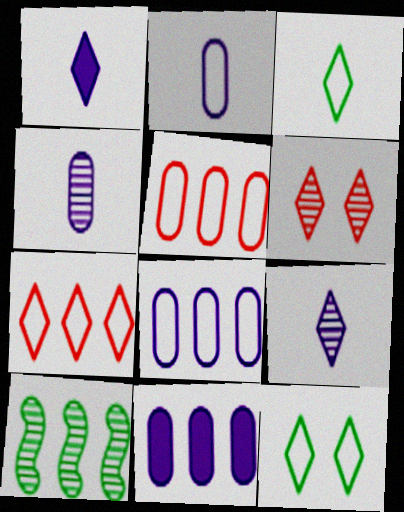[[4, 6, 10], 
[7, 10, 11]]